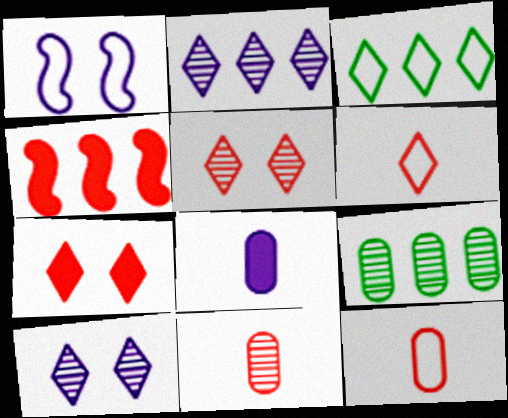[[1, 2, 8], 
[1, 3, 12], 
[4, 5, 12]]